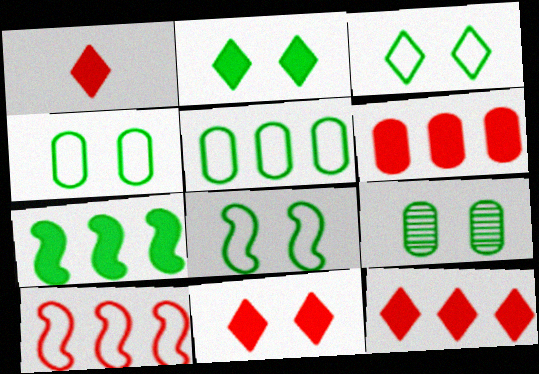[[1, 11, 12], 
[2, 8, 9], 
[3, 4, 8]]